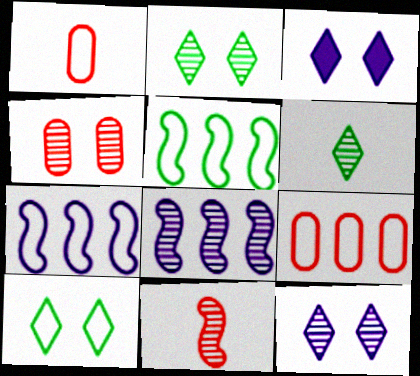[[1, 7, 10], 
[4, 6, 8]]